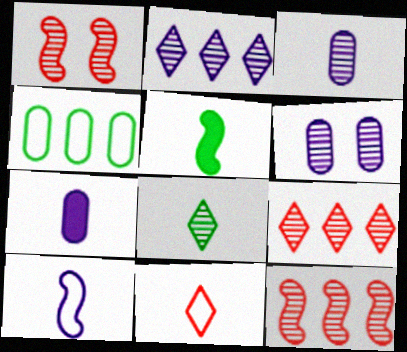[[3, 5, 11], 
[6, 8, 12]]